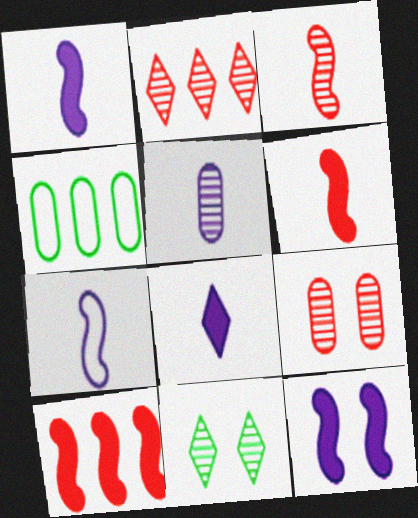[[2, 3, 9], 
[5, 7, 8]]